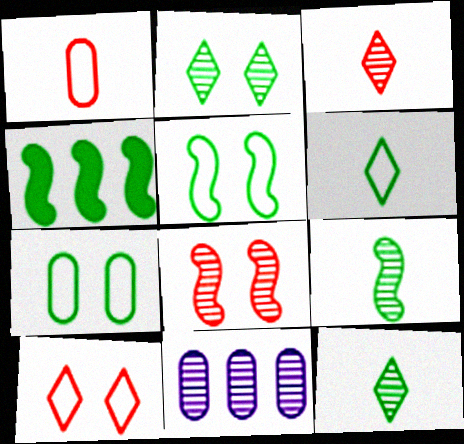[[4, 5, 9], 
[4, 7, 12], 
[8, 11, 12]]